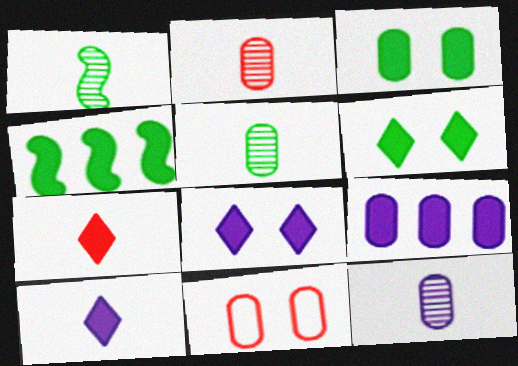[[2, 5, 12], 
[5, 9, 11]]